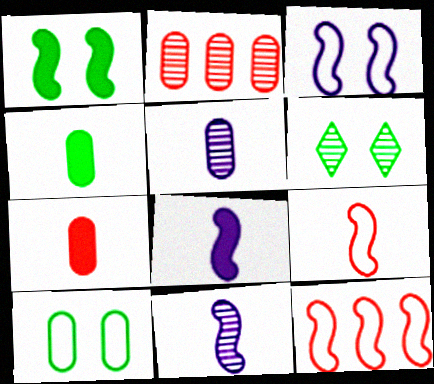[[1, 6, 10], 
[1, 11, 12], 
[2, 6, 11]]